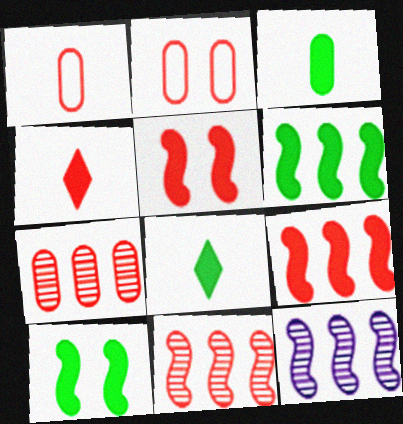[[2, 4, 11], 
[2, 8, 12]]